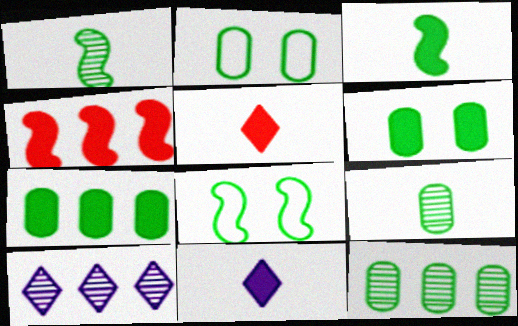[[2, 7, 9], 
[4, 6, 11]]